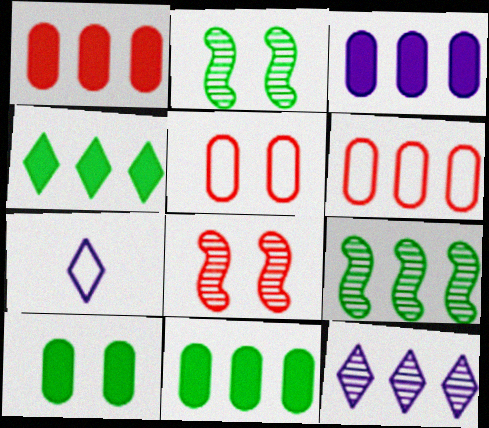[[1, 2, 7], 
[1, 3, 11], 
[7, 8, 11]]